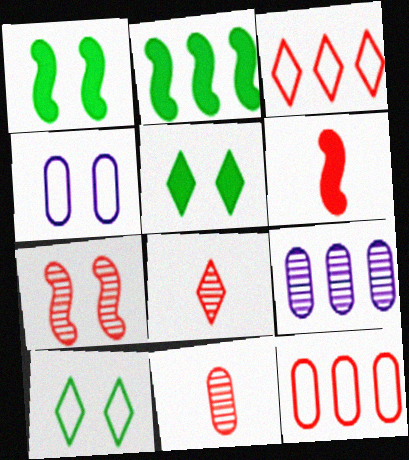[[2, 3, 9], 
[2, 4, 8], 
[4, 5, 7], 
[6, 9, 10]]